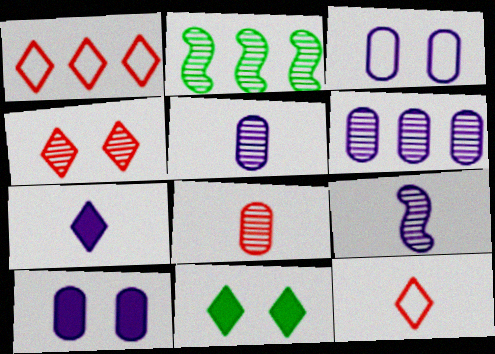[[2, 4, 5], 
[2, 10, 12]]